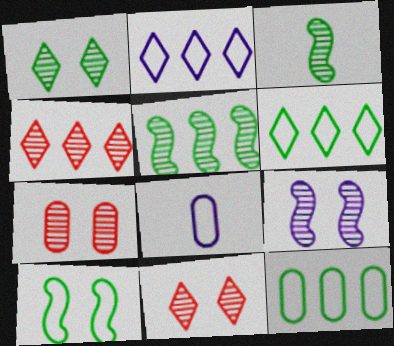[[1, 7, 9]]